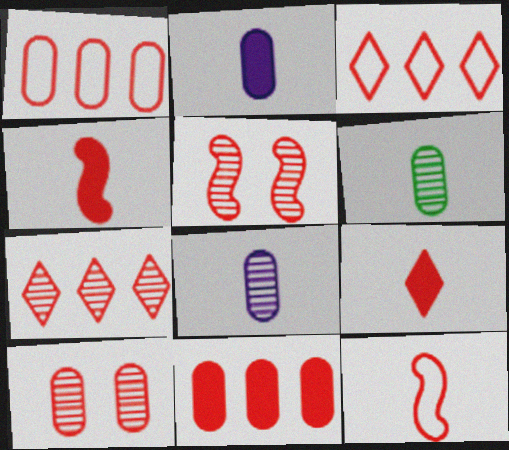[[1, 5, 9], 
[3, 4, 10]]